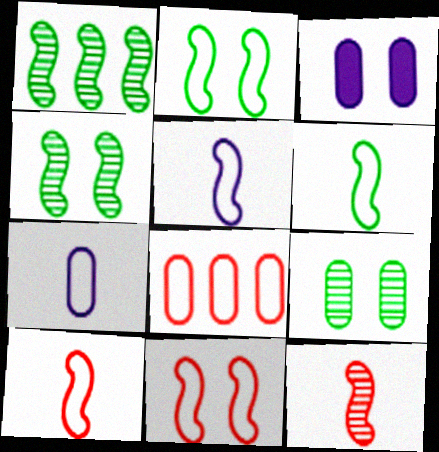[[5, 6, 10]]